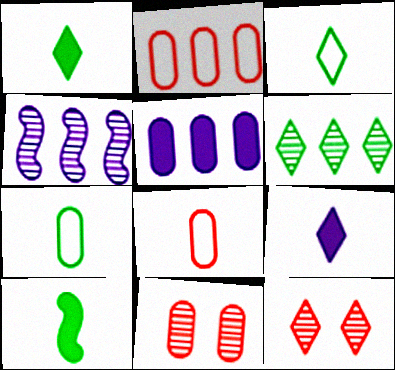[[5, 7, 11]]